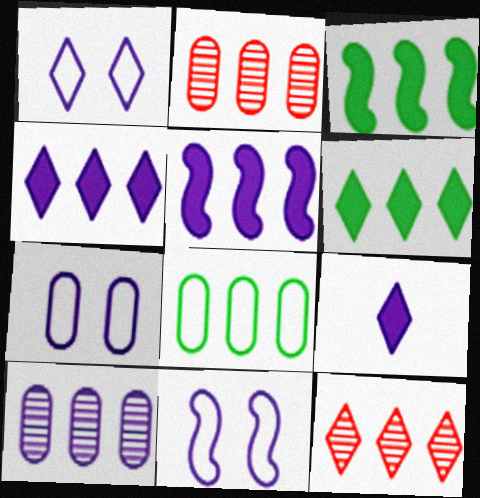[[1, 7, 11], 
[5, 8, 12], 
[9, 10, 11]]